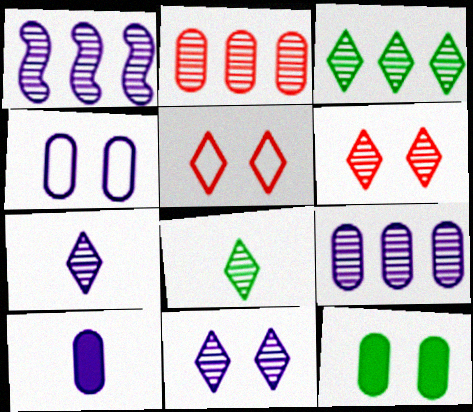[[1, 2, 3], 
[3, 6, 7], 
[4, 9, 10]]